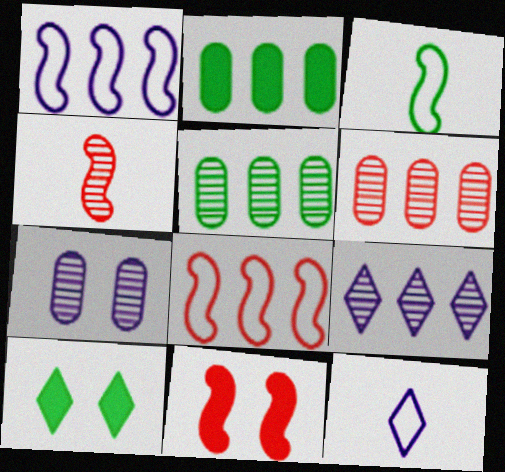[[2, 8, 9], 
[3, 5, 10], 
[4, 8, 11], 
[5, 11, 12]]